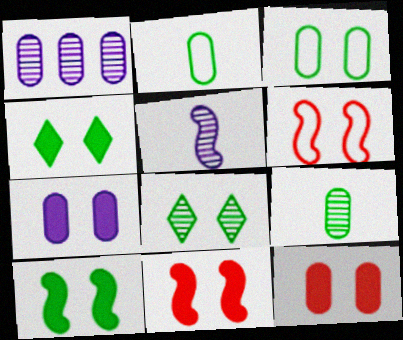[[1, 2, 12], 
[3, 8, 10], 
[4, 7, 11], 
[6, 7, 8]]